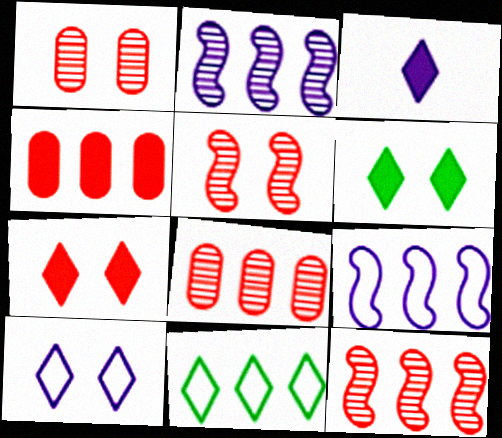[[2, 4, 11]]